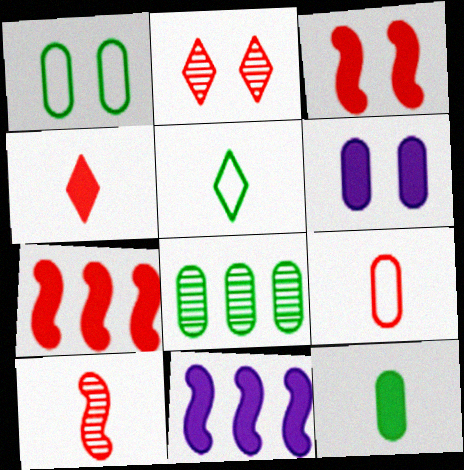[[1, 8, 12], 
[2, 7, 9], 
[4, 9, 10], 
[6, 8, 9]]